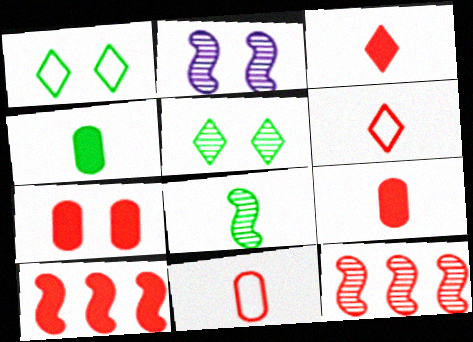[[1, 2, 7], 
[2, 8, 12], 
[3, 7, 10], 
[6, 7, 12]]